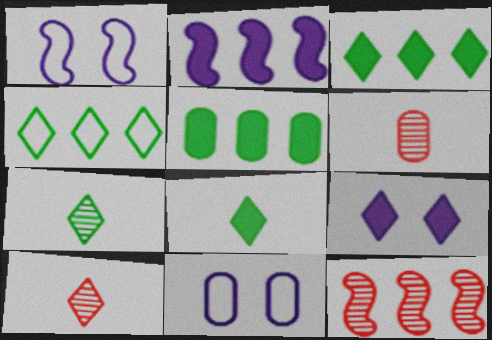[[1, 3, 6], 
[1, 5, 10], 
[4, 9, 10], 
[5, 6, 11], 
[8, 11, 12]]